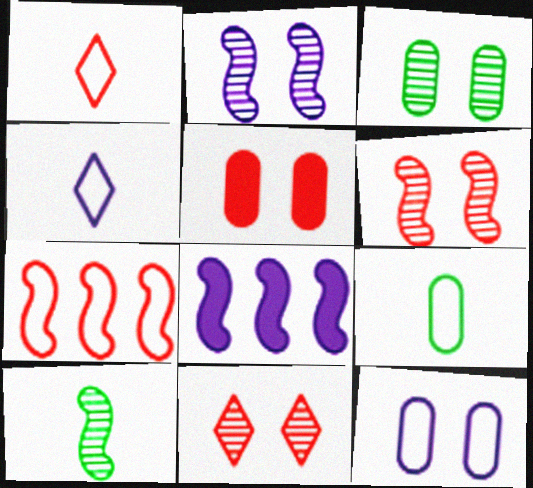[[1, 3, 8], 
[2, 3, 11], 
[3, 5, 12], 
[8, 9, 11]]